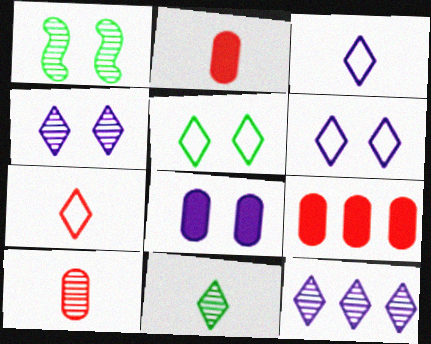[[1, 3, 9], 
[1, 10, 12]]